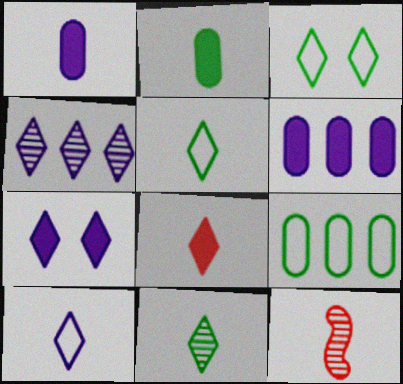[[1, 5, 12], 
[2, 10, 12], 
[3, 4, 8], 
[3, 6, 12], 
[4, 7, 10], 
[7, 9, 12], 
[8, 10, 11]]